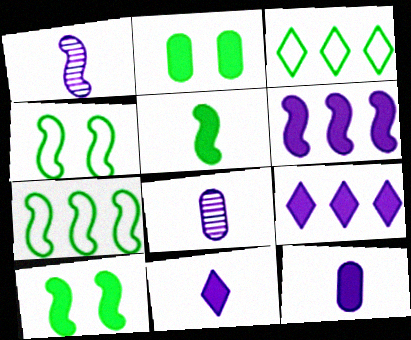[]